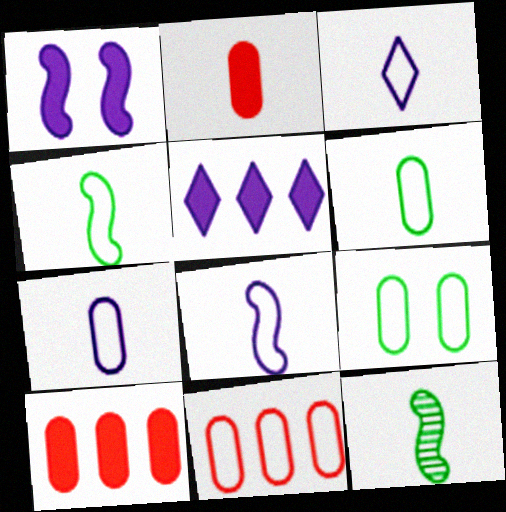[[2, 3, 12], 
[3, 7, 8], 
[7, 9, 11]]